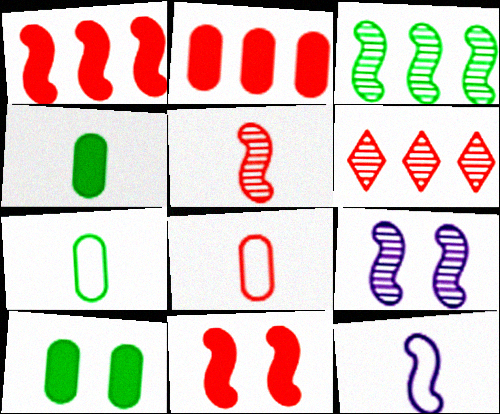[[3, 5, 9], 
[3, 11, 12], 
[6, 8, 11], 
[6, 10, 12]]